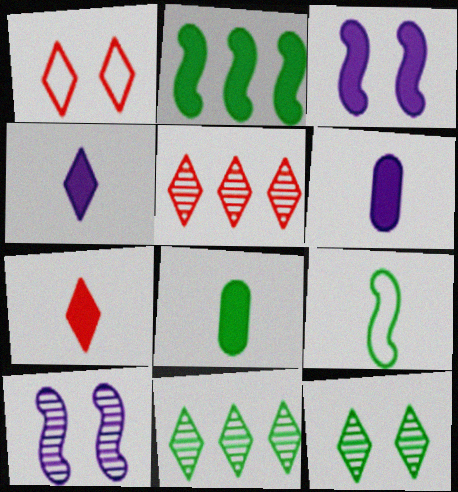[[1, 4, 11], 
[1, 5, 7]]